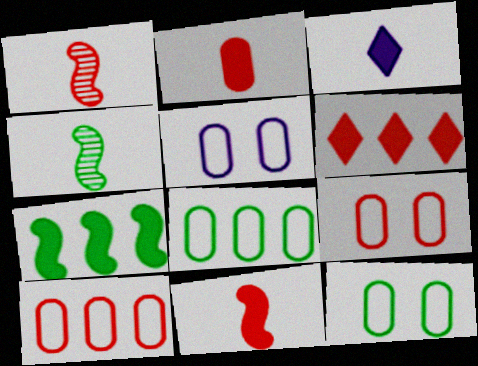[[1, 6, 9], 
[4, 5, 6], 
[5, 9, 12]]